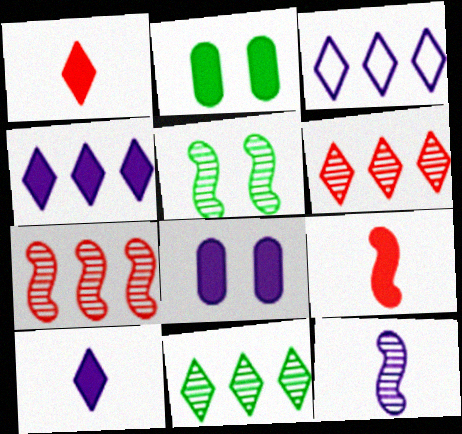[[2, 4, 9], 
[3, 8, 12], 
[5, 7, 12]]